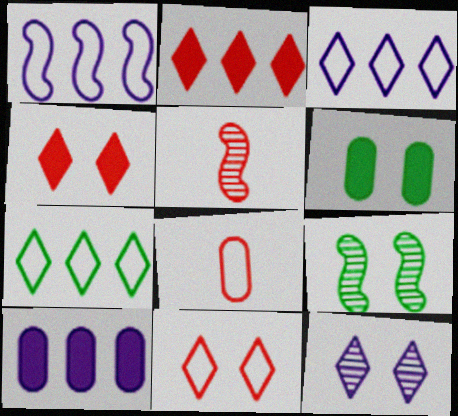[[3, 5, 6]]